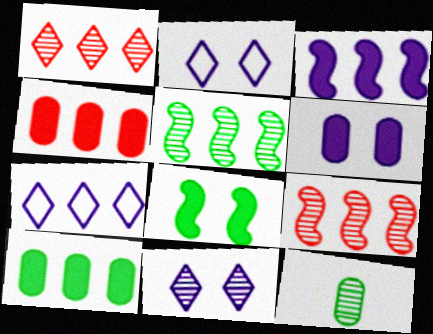[[4, 5, 7], 
[7, 9, 10], 
[9, 11, 12]]